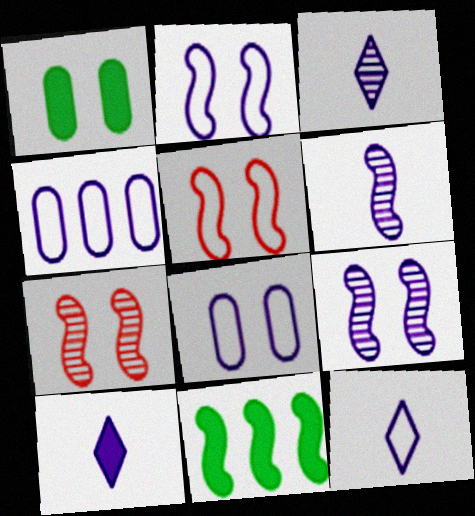[[2, 4, 12], 
[3, 10, 12], 
[4, 9, 10], 
[5, 6, 11]]